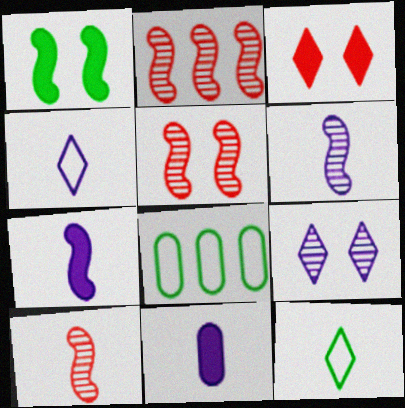[[2, 5, 10], 
[3, 6, 8], 
[4, 6, 11], 
[10, 11, 12]]